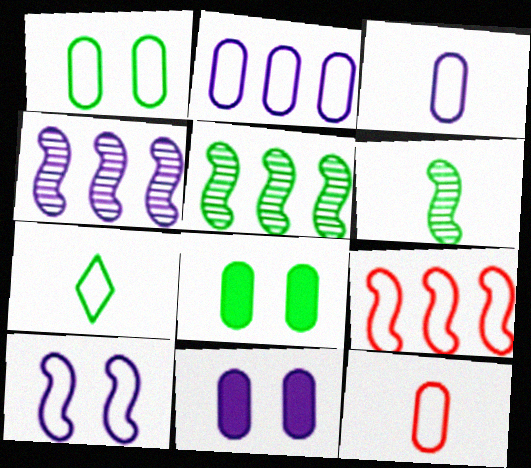[[1, 2, 12], 
[5, 7, 8]]